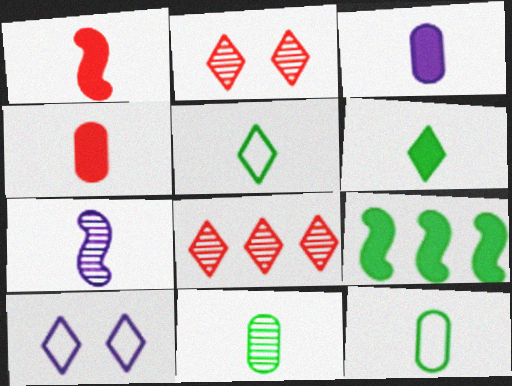[[1, 3, 6], 
[4, 5, 7], 
[6, 8, 10]]